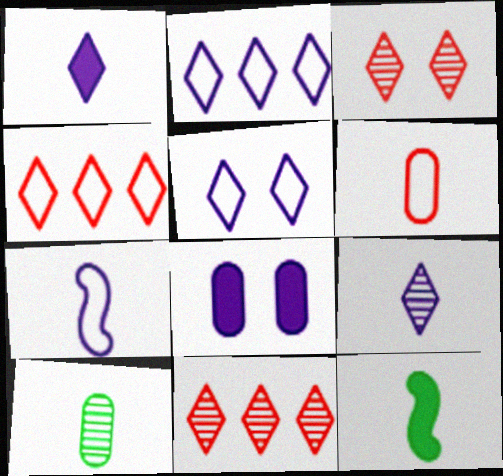[[6, 9, 12]]